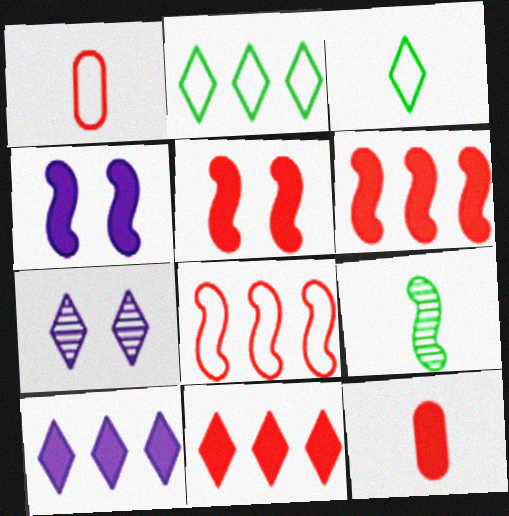[[3, 7, 11], 
[4, 8, 9], 
[5, 11, 12]]